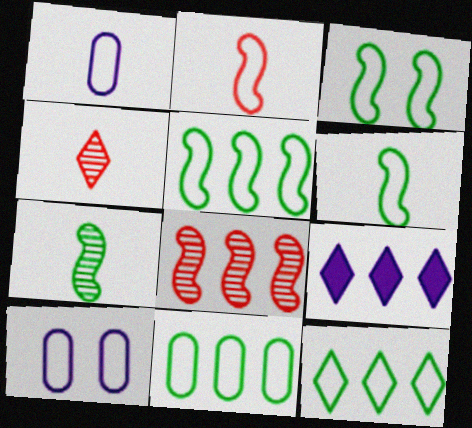[[2, 10, 12], 
[3, 5, 6], 
[5, 11, 12], 
[8, 9, 11]]